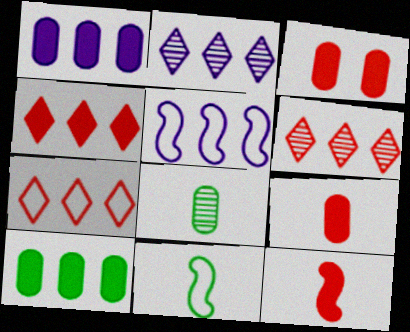[[1, 2, 5], 
[2, 3, 11], 
[3, 4, 12], 
[4, 6, 7], 
[5, 6, 10]]